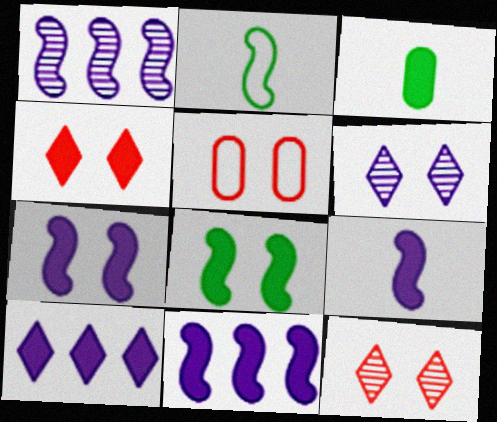[[3, 4, 11], 
[5, 6, 8], 
[7, 9, 11]]